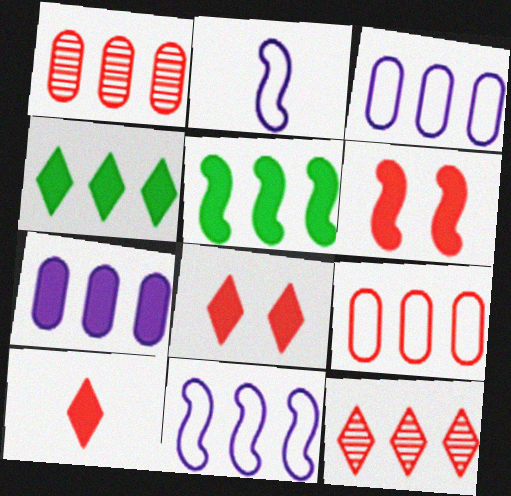[[1, 4, 11], 
[3, 5, 12]]